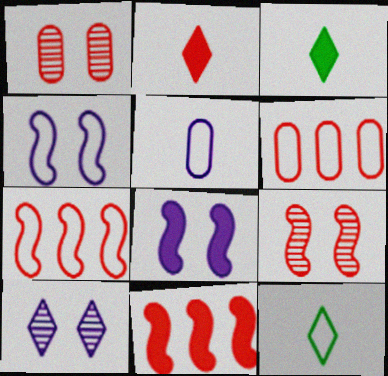[[1, 2, 7], 
[2, 6, 9], 
[4, 6, 12]]